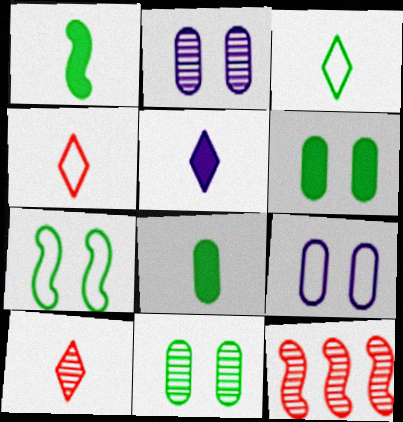[[3, 5, 10]]